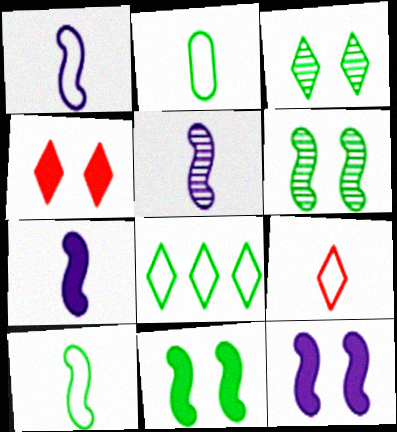[[1, 2, 9], 
[1, 5, 7]]